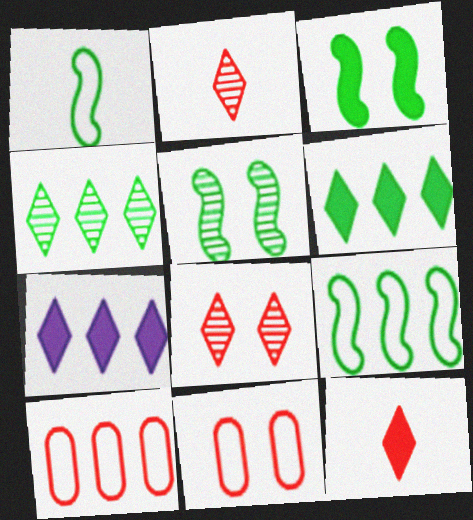[]